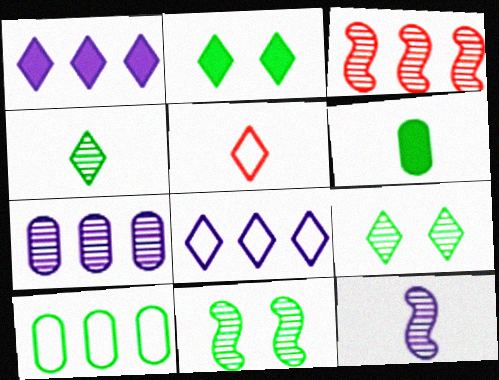[[1, 3, 10], 
[1, 5, 9], 
[3, 11, 12], 
[5, 6, 12]]